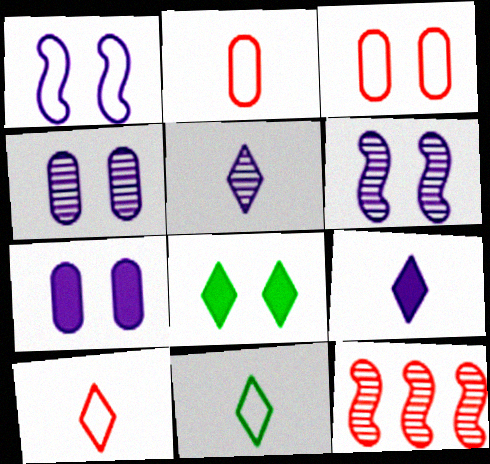[[3, 6, 8], 
[7, 11, 12]]